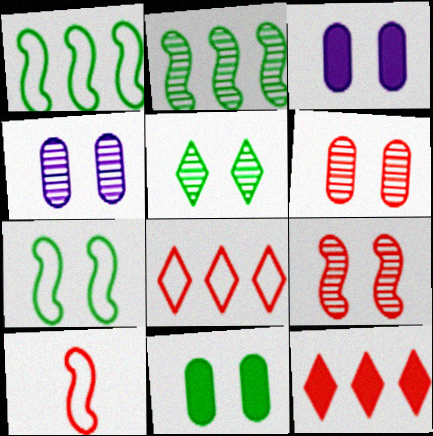[[4, 5, 9], 
[5, 7, 11], 
[6, 10, 12]]